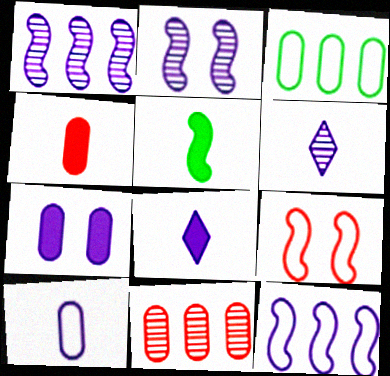[[1, 5, 9], 
[4, 5, 8], 
[6, 7, 12]]